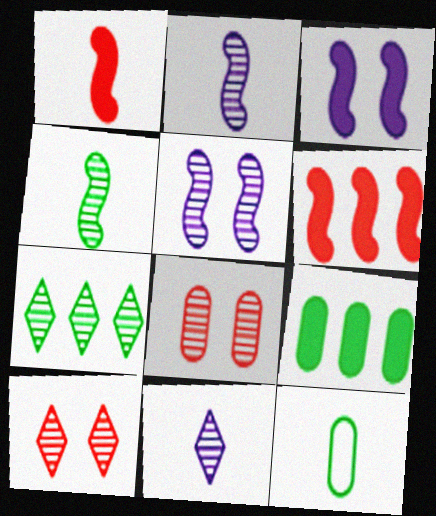[[1, 11, 12], 
[2, 7, 8], 
[7, 10, 11]]